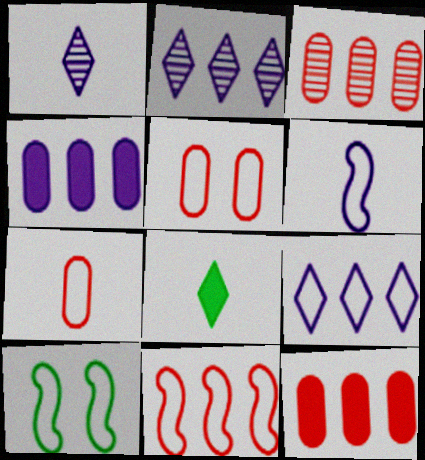[[1, 10, 12], 
[6, 10, 11], 
[7, 9, 10]]